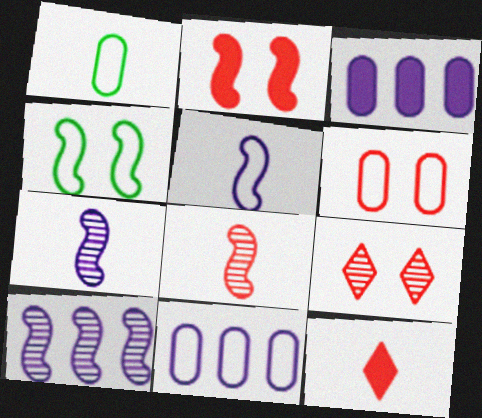[[1, 6, 11], 
[1, 7, 12], 
[2, 6, 9]]